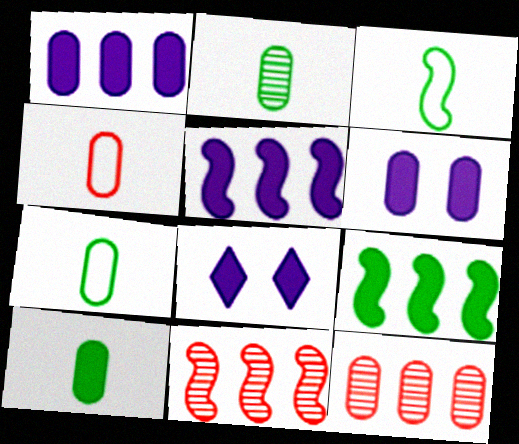[[2, 7, 10], 
[3, 8, 12], 
[6, 7, 12], 
[7, 8, 11]]